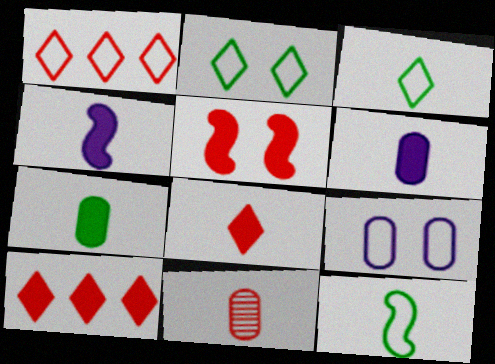[[1, 5, 11], 
[1, 9, 12], 
[3, 4, 11], 
[4, 7, 8]]